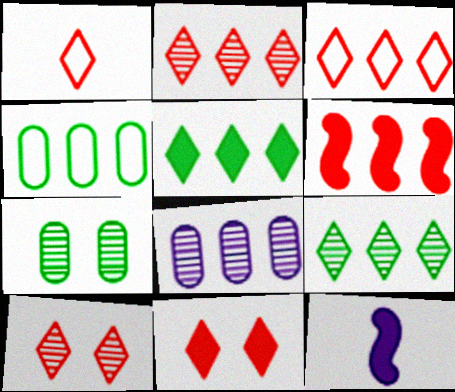[[1, 2, 11], 
[3, 7, 12], 
[4, 10, 12]]